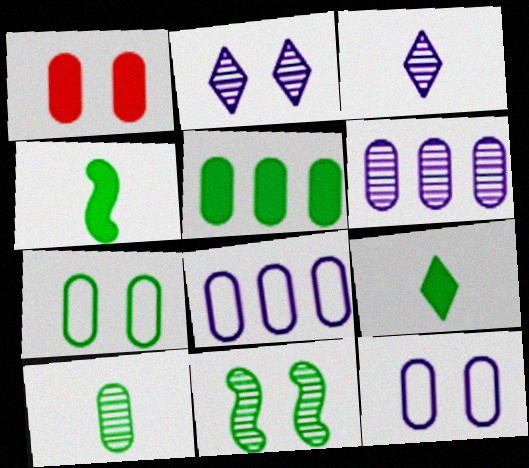[[1, 8, 10], 
[5, 7, 10]]